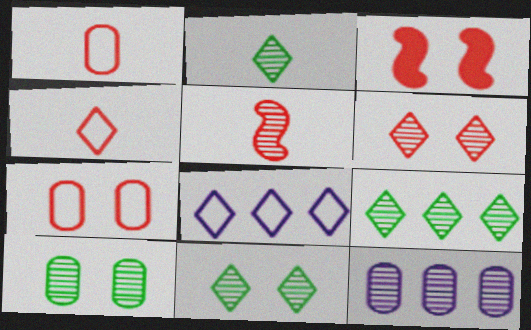[[2, 9, 11], 
[3, 6, 7], 
[5, 11, 12]]